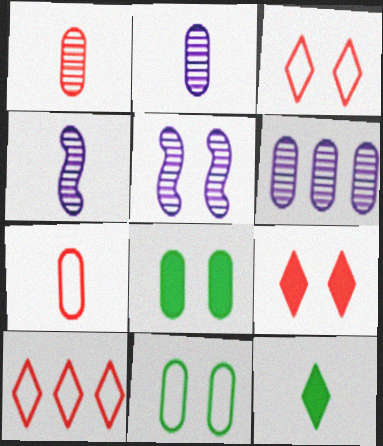[[3, 5, 8], 
[4, 7, 12], 
[4, 8, 10], 
[5, 9, 11], 
[6, 7, 8]]